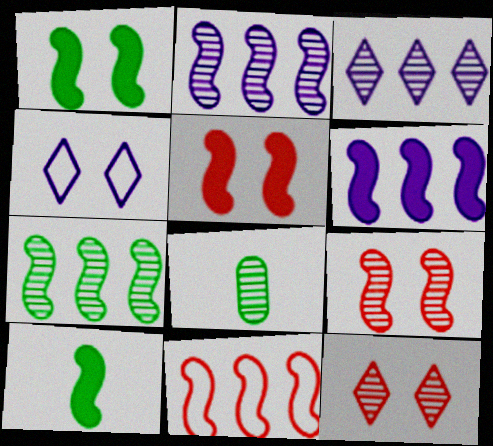[[2, 8, 12], 
[3, 8, 9], 
[5, 6, 10], 
[6, 7, 11]]